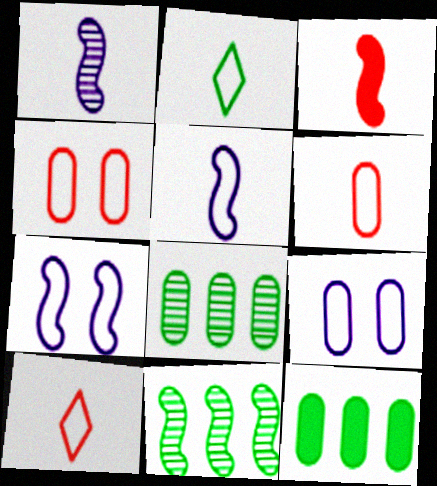[[2, 5, 6], 
[3, 7, 11]]